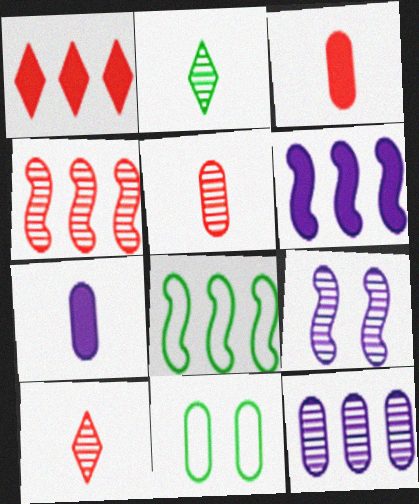[[1, 8, 12], 
[3, 11, 12], 
[4, 6, 8], 
[6, 10, 11]]